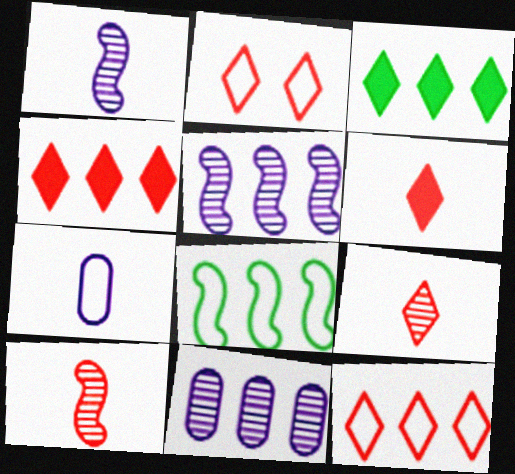[[2, 4, 9], 
[2, 7, 8], 
[4, 8, 11]]